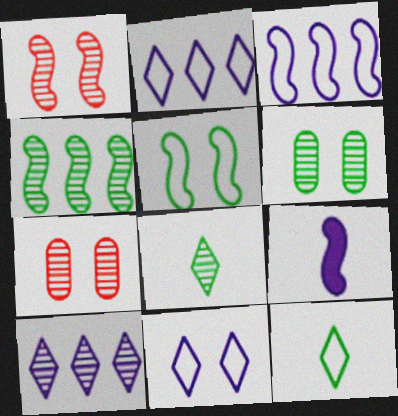[[4, 6, 8]]